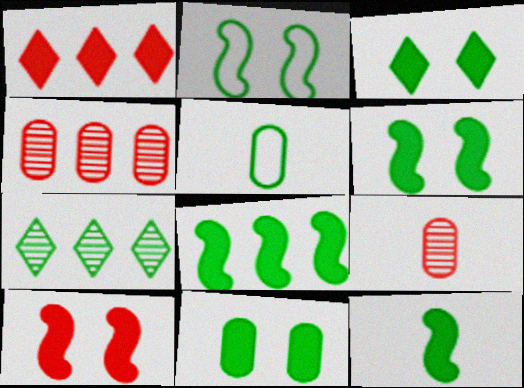[[3, 6, 11], 
[5, 6, 7], 
[6, 8, 12]]